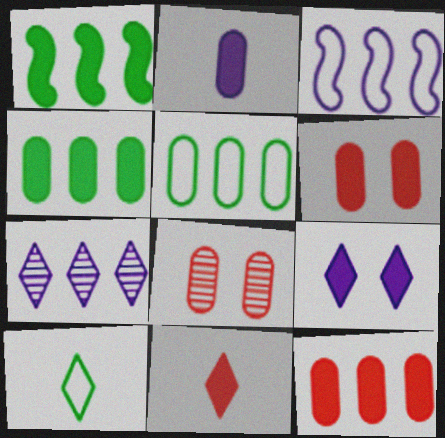[[2, 4, 6], 
[2, 5, 8]]